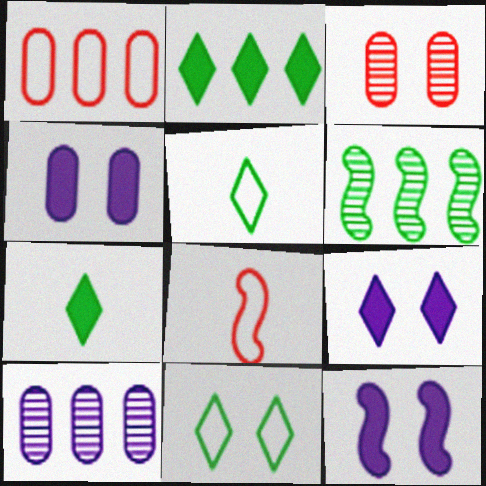[[3, 11, 12], 
[4, 9, 12], 
[6, 8, 12]]